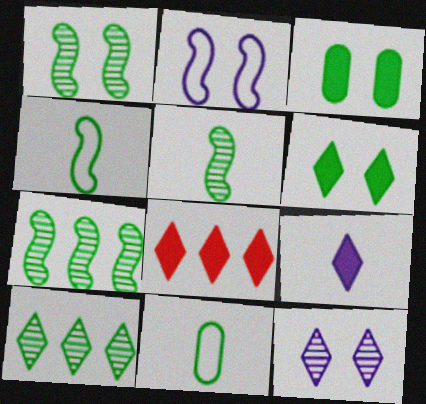[[1, 5, 7], 
[3, 4, 10], 
[6, 7, 11], 
[6, 8, 9]]